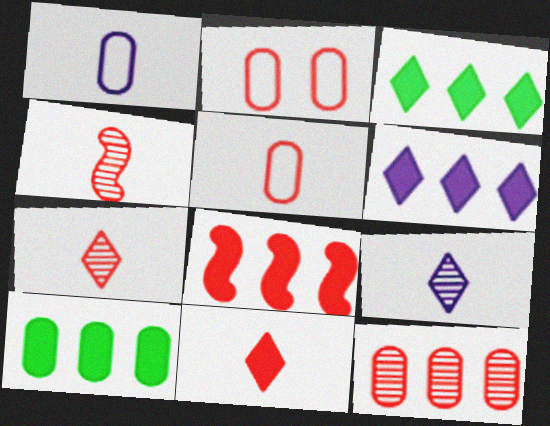[[2, 7, 8], 
[4, 5, 11], 
[6, 8, 10]]